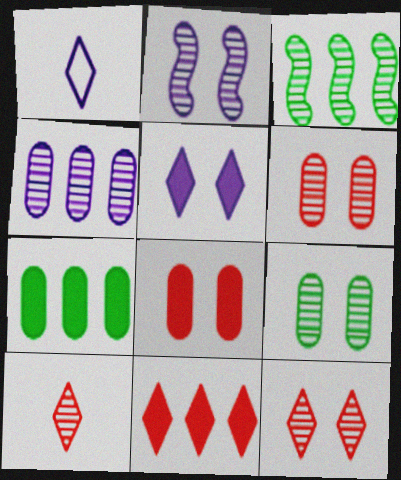[[1, 3, 8], 
[2, 9, 12]]